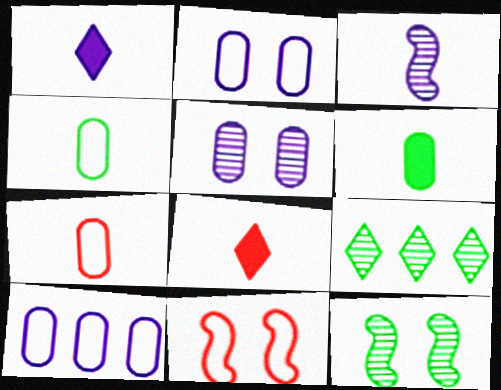[[3, 4, 8], 
[8, 10, 12]]